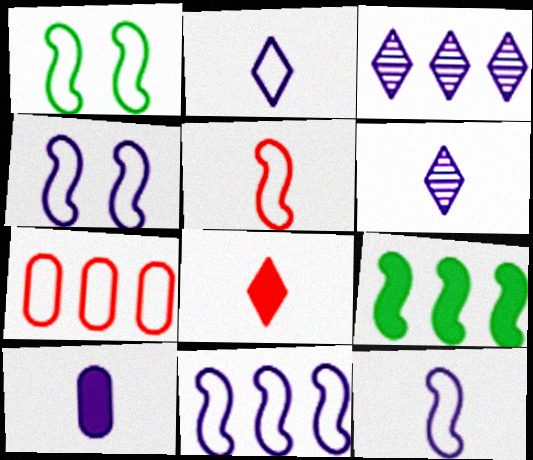[[1, 2, 7], 
[1, 5, 11], 
[3, 4, 10], 
[3, 7, 9], 
[4, 11, 12], 
[6, 10, 12]]